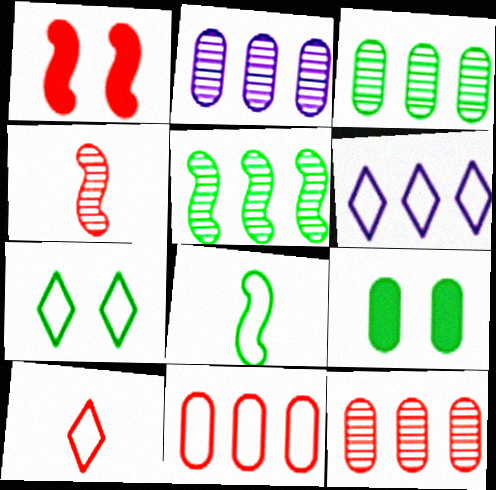[[1, 10, 12], 
[2, 3, 12], 
[4, 6, 9], 
[6, 7, 10]]